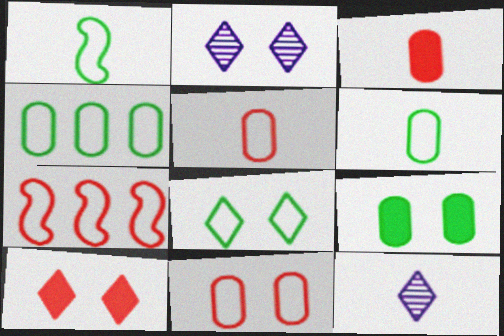[[1, 3, 12], 
[1, 4, 8], 
[2, 8, 10], 
[7, 9, 12]]